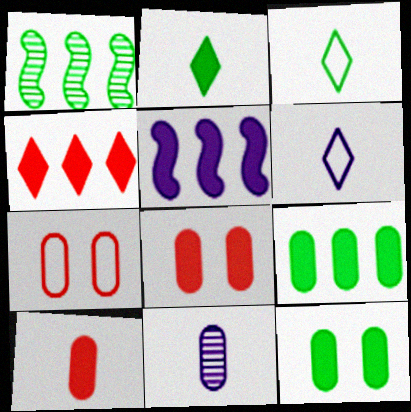[[1, 3, 12], 
[1, 6, 8], 
[2, 5, 8], 
[4, 5, 9], 
[7, 9, 11]]